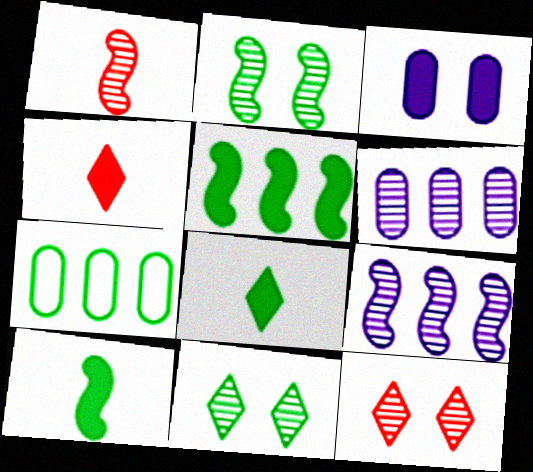[[1, 2, 9], 
[1, 6, 11], 
[2, 7, 8], 
[3, 4, 5], 
[7, 10, 11]]